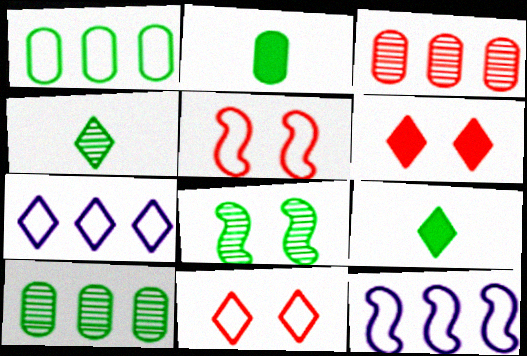[[1, 8, 9], 
[4, 6, 7], 
[4, 8, 10]]